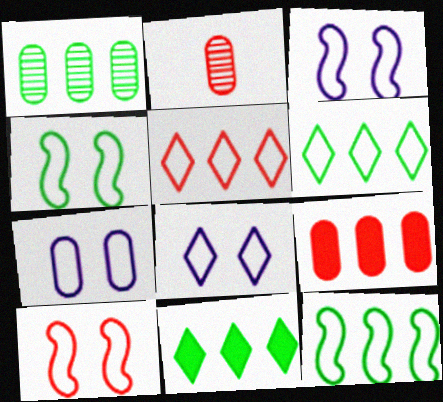[[1, 11, 12], 
[2, 3, 11], 
[3, 4, 10], 
[3, 7, 8]]